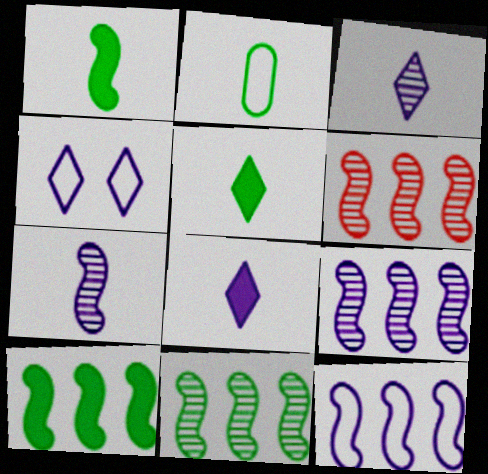[[6, 9, 11], 
[6, 10, 12]]